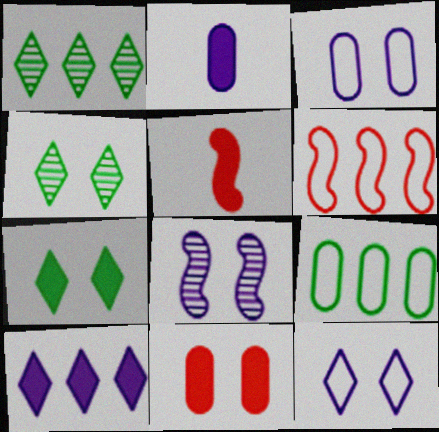[[1, 3, 5], 
[2, 4, 6]]